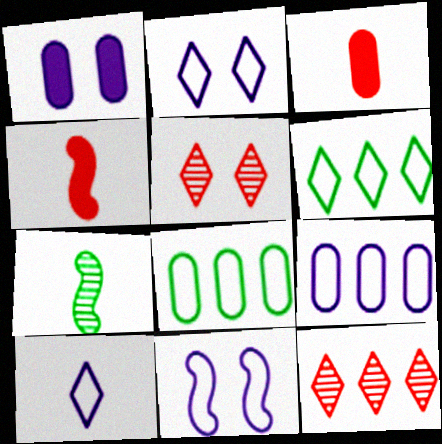[[3, 7, 10], 
[9, 10, 11]]